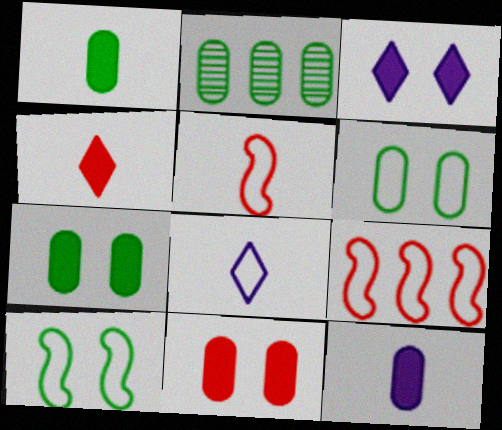[[1, 2, 6], 
[2, 3, 5], 
[6, 8, 9]]